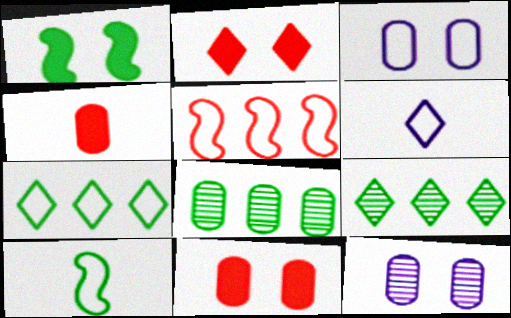[[2, 6, 9], 
[3, 4, 8]]